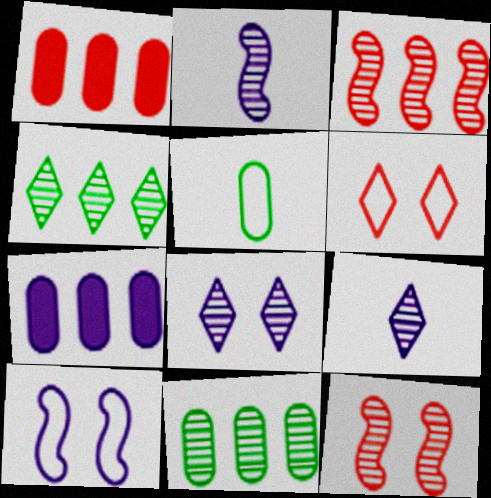[[7, 9, 10], 
[9, 11, 12]]